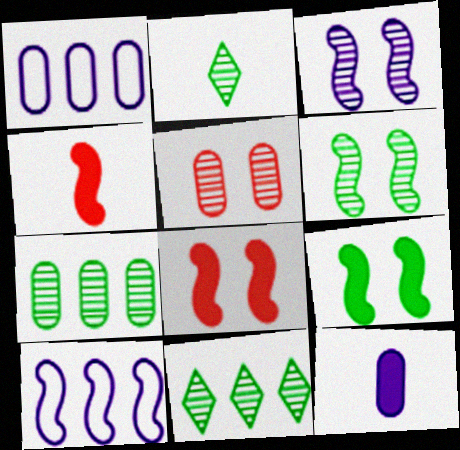[[1, 2, 8], 
[2, 6, 7], 
[4, 6, 10]]